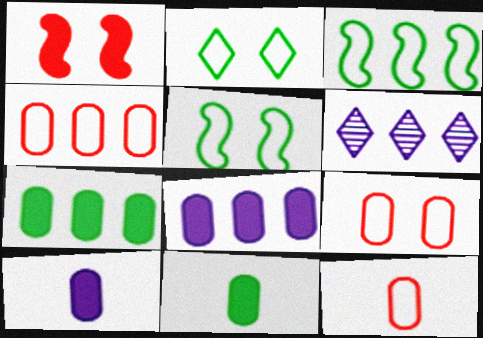[[4, 9, 12]]